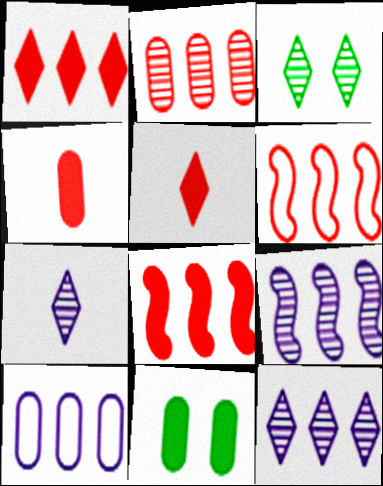[[1, 2, 6], 
[6, 7, 11]]